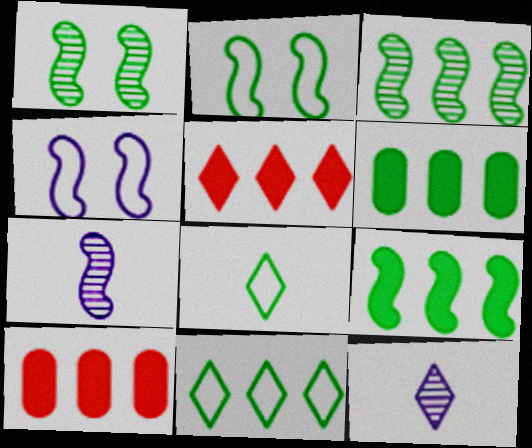[[1, 6, 8], 
[2, 10, 12], 
[3, 6, 11]]